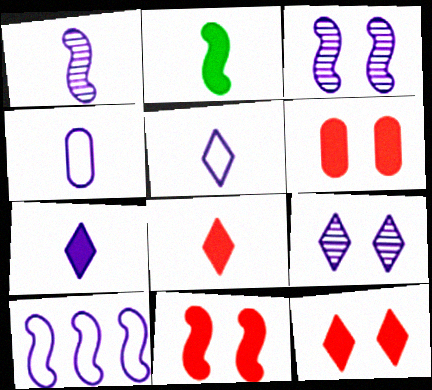[[1, 4, 7], 
[6, 11, 12]]